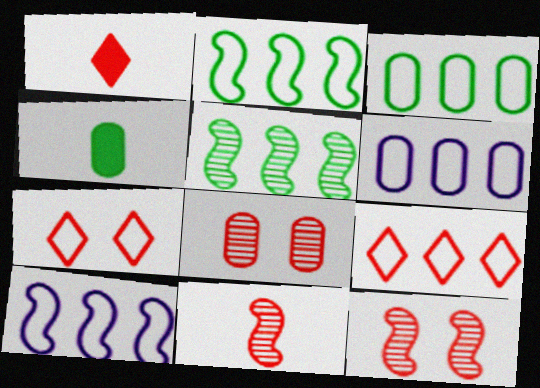[[2, 6, 9], 
[3, 9, 10], 
[4, 6, 8]]